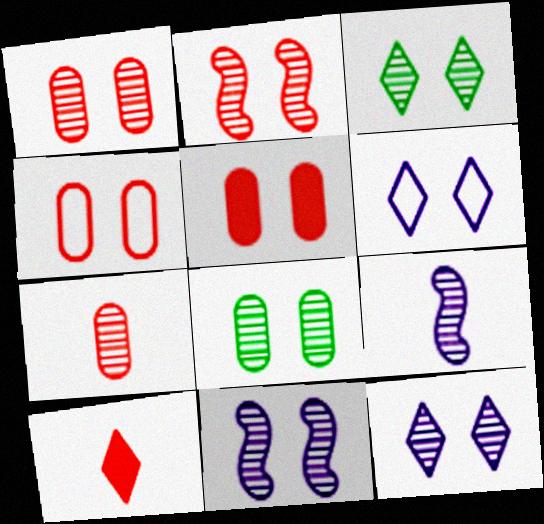[[1, 3, 11], 
[1, 4, 5], 
[2, 8, 12]]